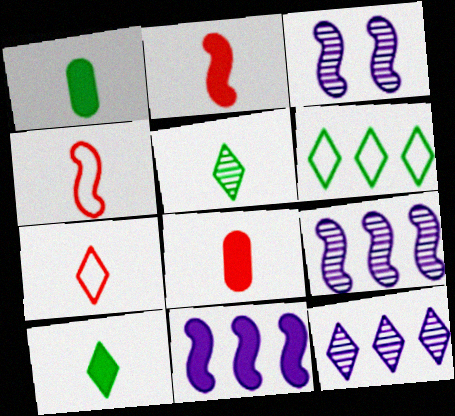[[3, 6, 8]]